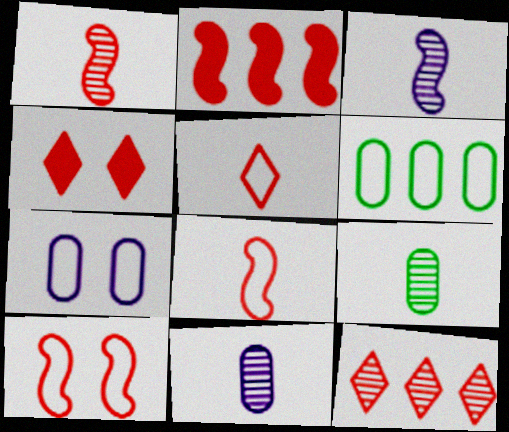[[1, 2, 10], 
[3, 4, 6], 
[4, 5, 12]]